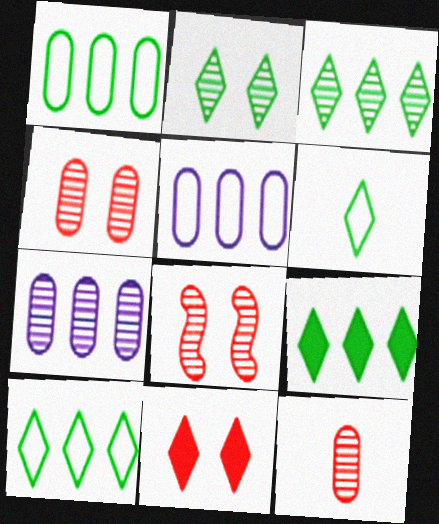[[2, 6, 9], 
[3, 9, 10]]